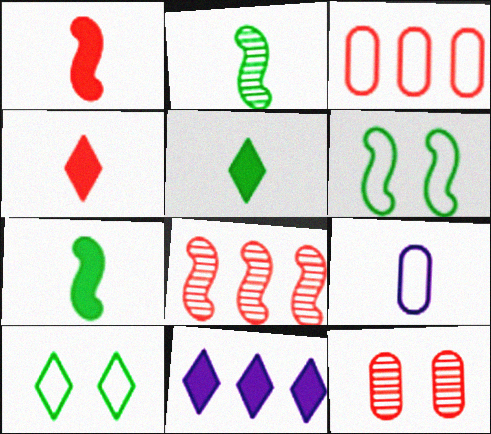[[2, 4, 9]]